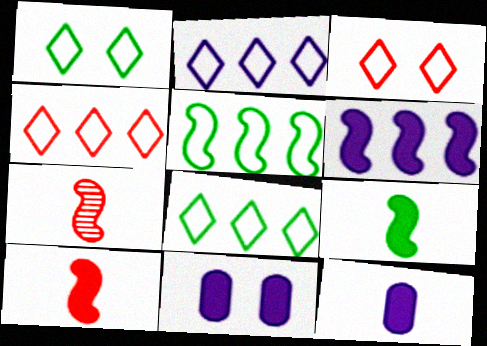[[2, 4, 8], 
[7, 8, 11]]